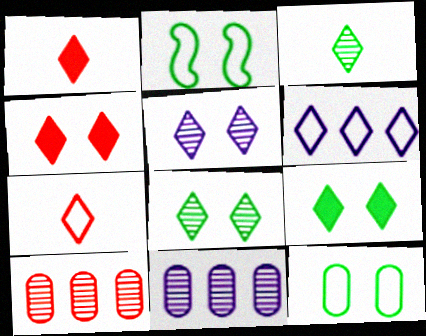[[1, 2, 11], 
[1, 6, 8], 
[3, 4, 6]]